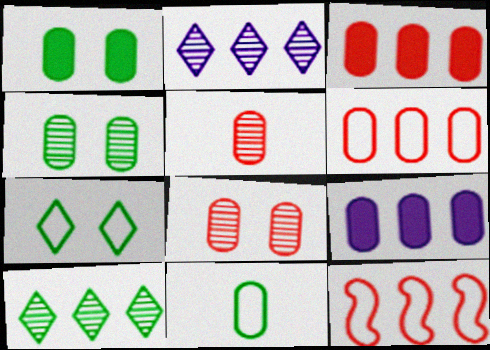[[8, 9, 11], 
[9, 10, 12]]